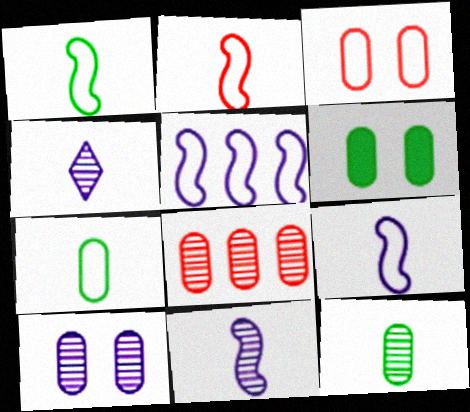[[1, 2, 9], 
[3, 6, 10], 
[8, 10, 12]]